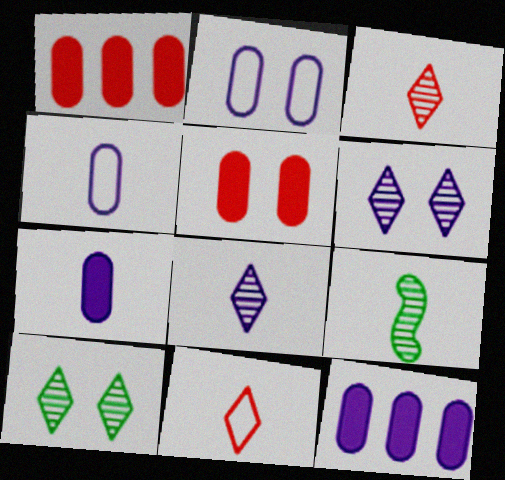[[7, 9, 11]]